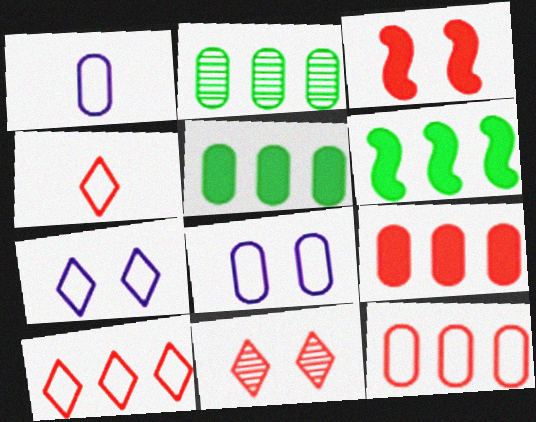[[1, 6, 11]]